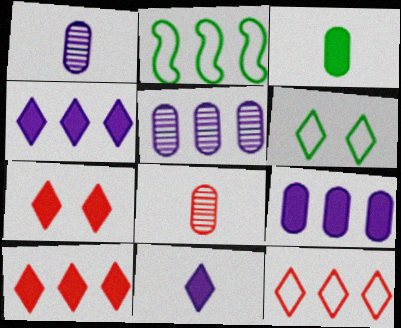[[1, 2, 7], 
[2, 5, 10]]